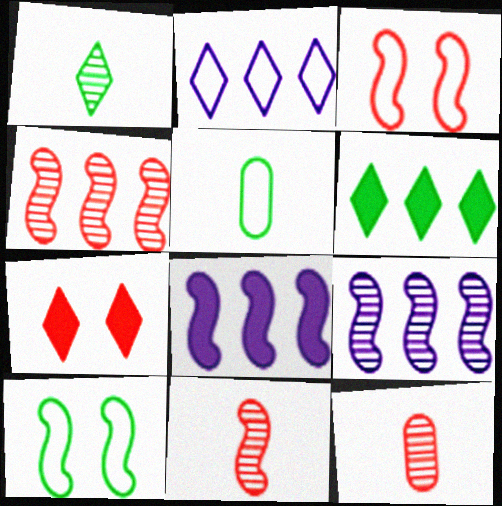[[1, 2, 7], 
[2, 3, 5], 
[5, 7, 9], 
[8, 10, 11]]